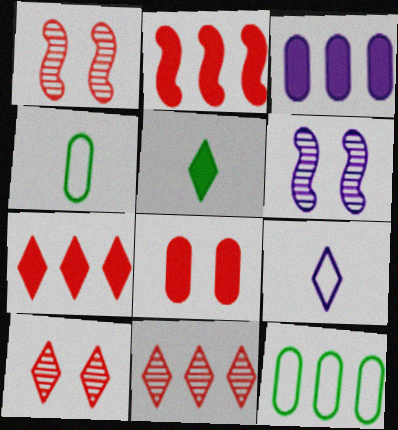[[3, 6, 9], 
[4, 6, 7]]